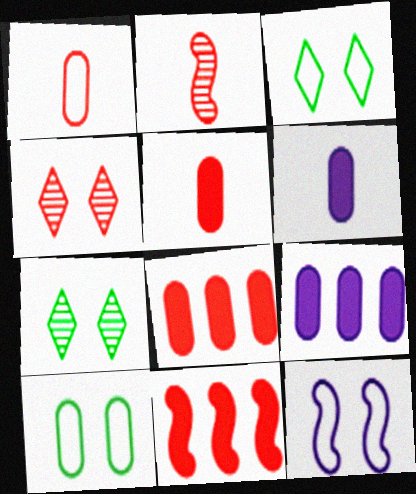[[1, 4, 11], 
[2, 3, 9]]